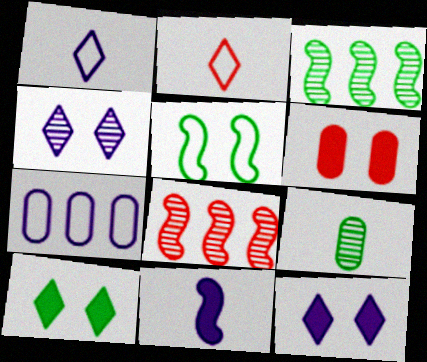[[1, 3, 6], 
[2, 5, 7], 
[2, 6, 8], 
[2, 9, 11], 
[4, 5, 6], 
[4, 7, 11], 
[4, 8, 9], 
[5, 8, 11], 
[6, 7, 9]]